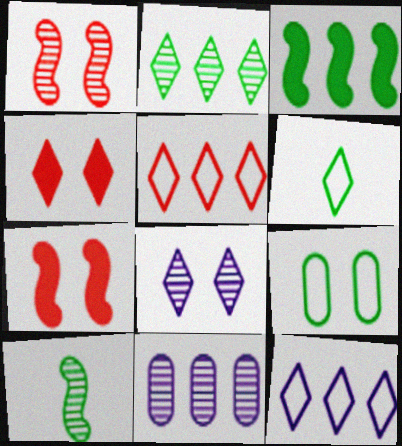[[3, 5, 11], 
[6, 7, 11], 
[7, 8, 9]]